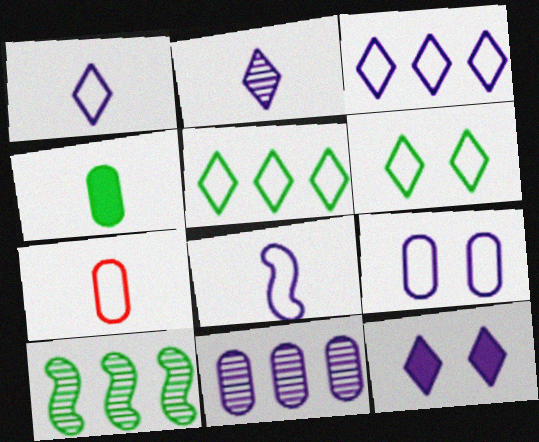[[2, 3, 12], 
[3, 8, 9], 
[4, 6, 10], 
[7, 10, 12], 
[8, 11, 12]]